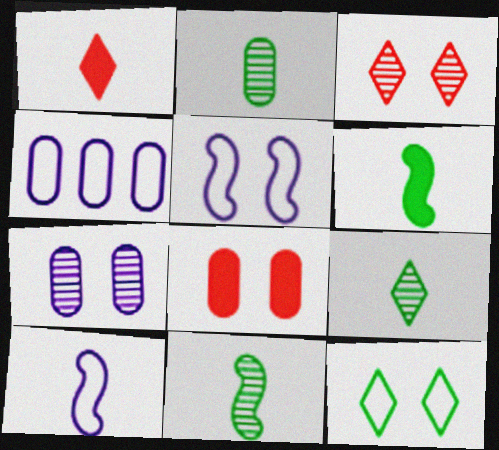[[1, 2, 10], 
[2, 4, 8], 
[2, 9, 11], 
[3, 4, 6]]